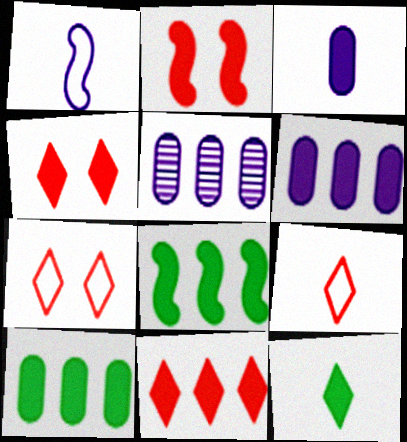[[2, 6, 12], 
[3, 4, 8], 
[6, 8, 11]]